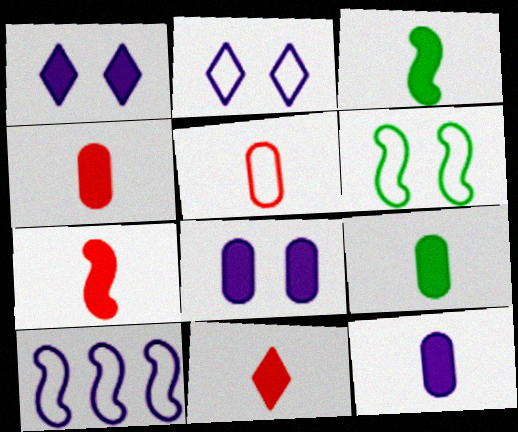[[3, 11, 12], 
[4, 7, 11], 
[4, 9, 12]]